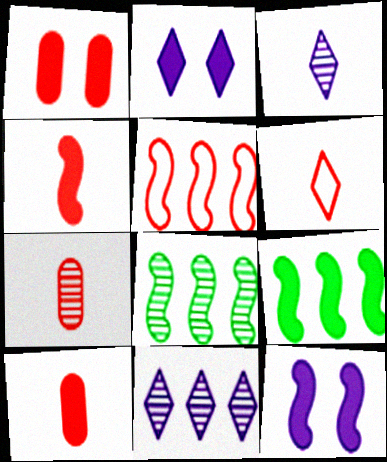[[2, 9, 10], 
[4, 6, 7], 
[4, 9, 12]]